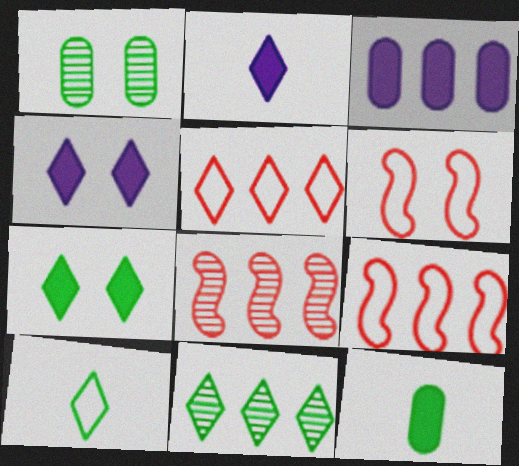[[1, 2, 9], 
[1, 4, 6], 
[3, 9, 11], 
[7, 10, 11]]